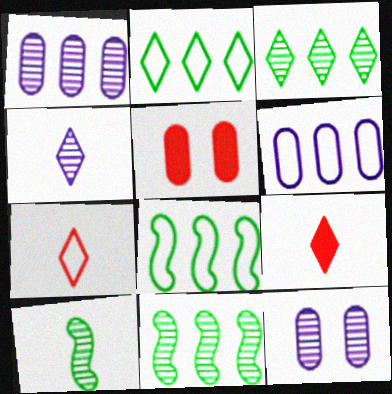[[4, 5, 8], 
[8, 9, 12]]